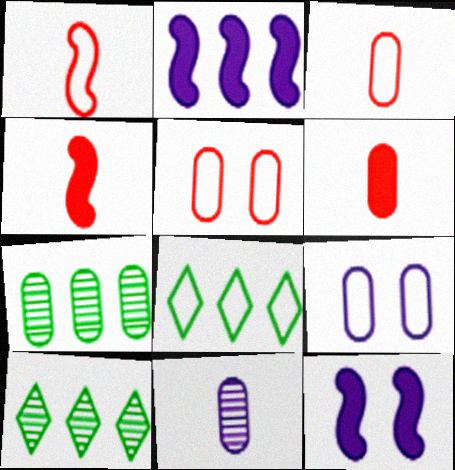[[1, 8, 9], 
[3, 10, 12], 
[4, 9, 10], 
[6, 7, 9]]